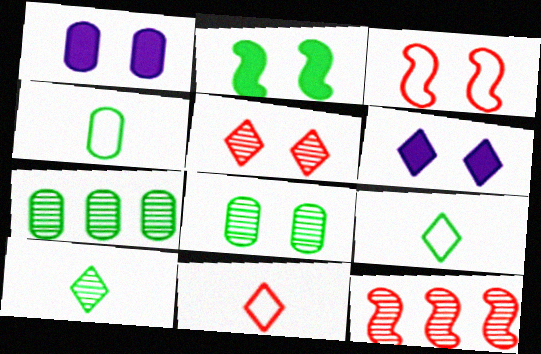[[1, 9, 12], 
[2, 7, 9], 
[3, 6, 8], 
[4, 6, 12]]